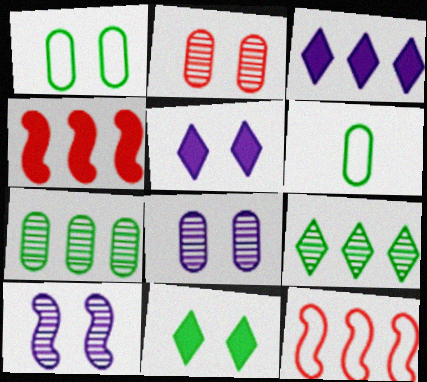[[3, 7, 12]]